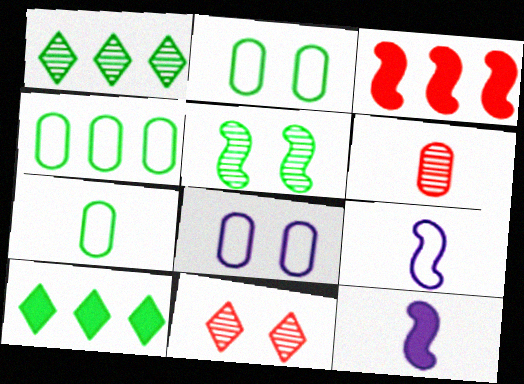[[2, 4, 7], 
[3, 5, 9], 
[4, 11, 12], 
[5, 7, 10]]